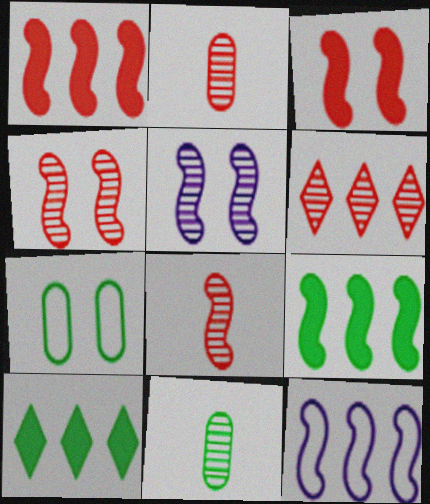[[2, 4, 6], 
[5, 6, 11]]